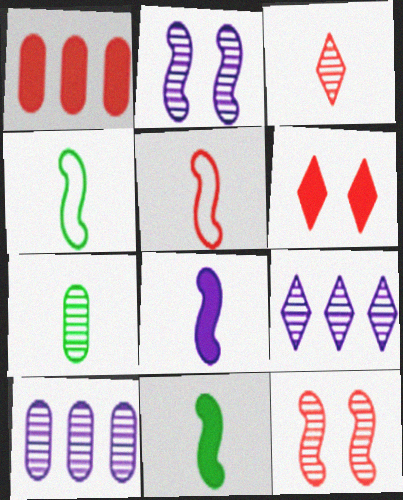[[4, 6, 10], 
[7, 9, 12]]